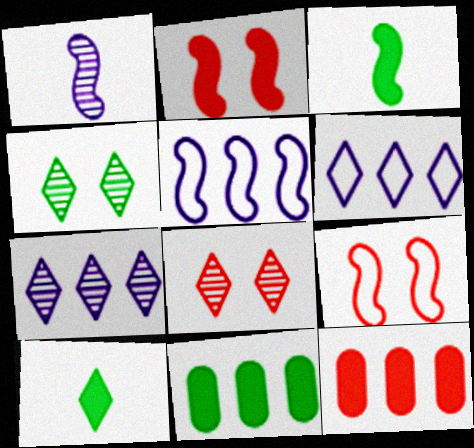[[6, 8, 10]]